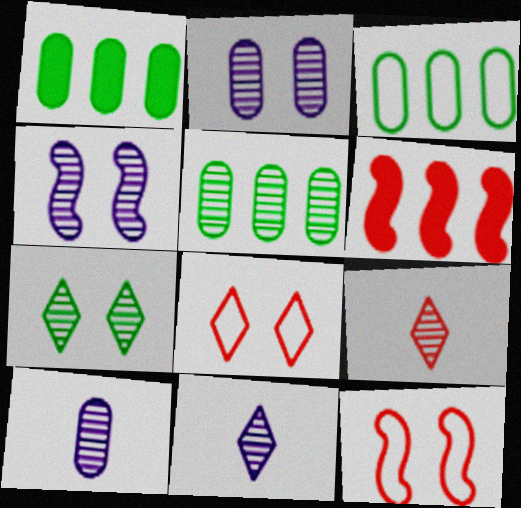[[1, 3, 5], 
[1, 11, 12], 
[4, 5, 9]]